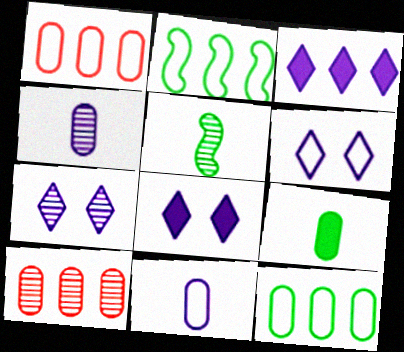[[1, 5, 8], 
[2, 3, 10], 
[5, 7, 10], 
[6, 7, 8]]